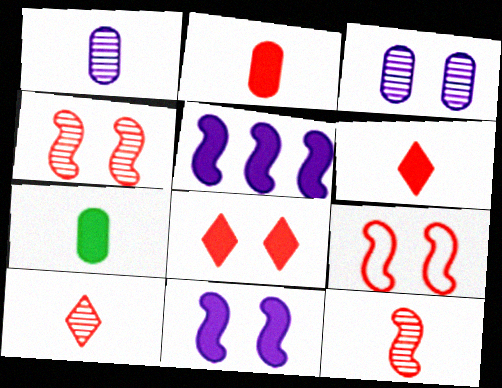[[5, 7, 8]]